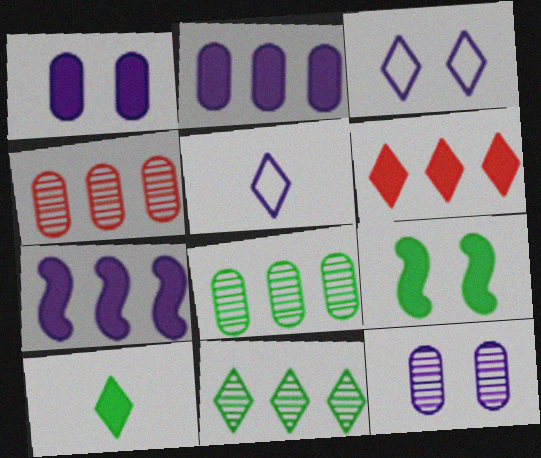[[4, 5, 9], 
[5, 7, 12]]